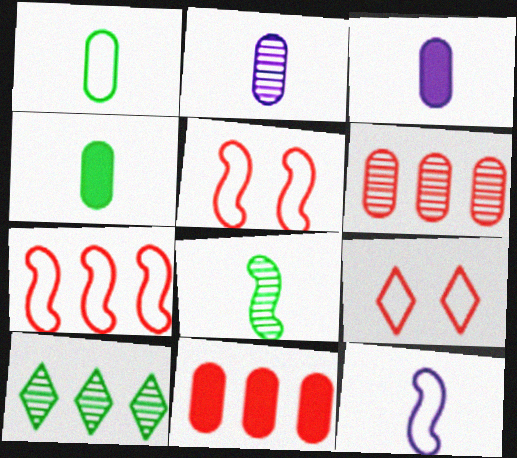[[3, 5, 10]]